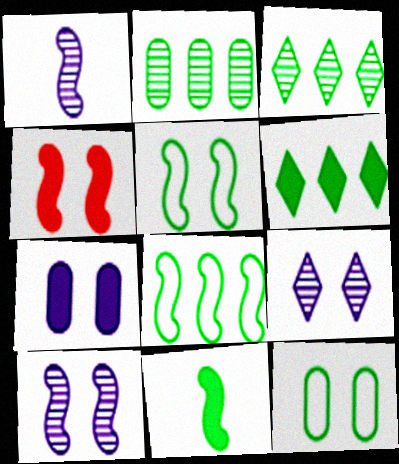[[1, 4, 8], 
[2, 6, 8], 
[3, 11, 12], 
[4, 5, 10], 
[4, 9, 12]]